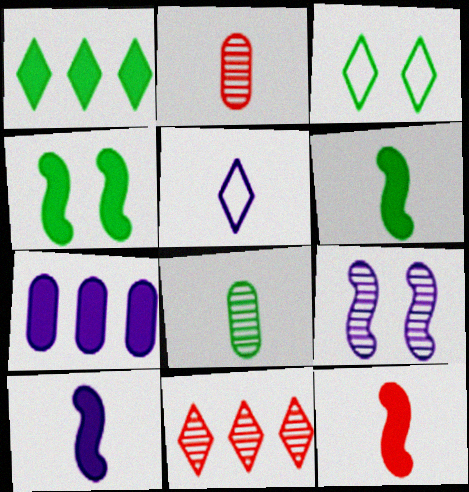[[2, 5, 6], 
[5, 7, 9], 
[5, 8, 12], 
[6, 10, 12], 
[8, 9, 11]]